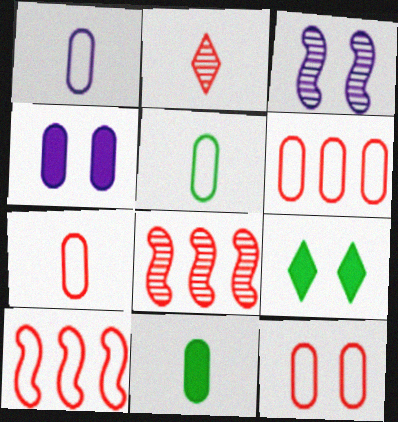[[1, 5, 7], 
[1, 8, 9], 
[3, 9, 12], 
[6, 7, 12]]